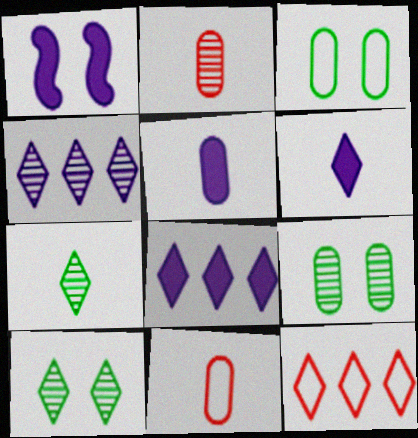[[1, 5, 8], 
[6, 10, 12]]